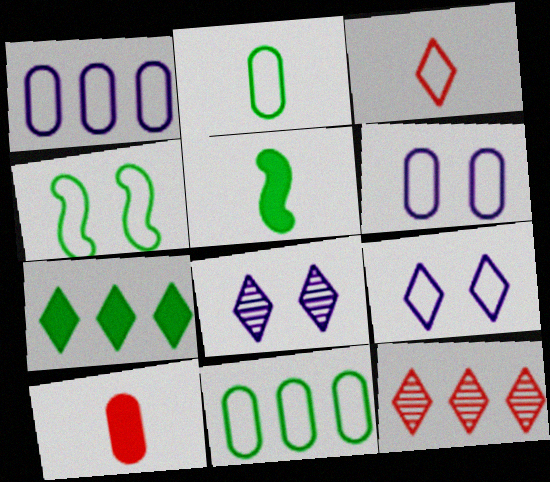[[1, 3, 4], 
[3, 7, 8], 
[5, 6, 12]]